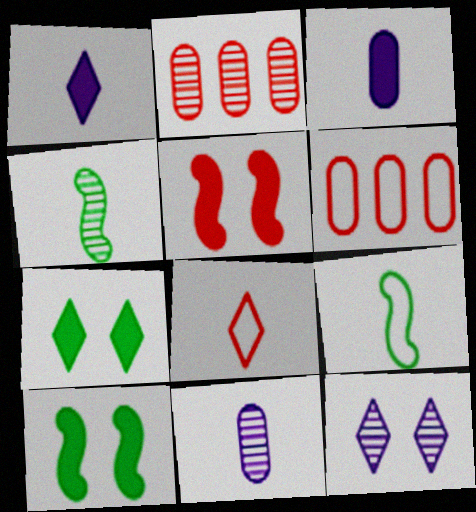[[2, 4, 12], 
[2, 5, 8], 
[3, 4, 8]]